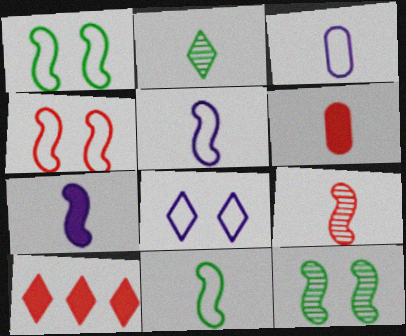[[2, 5, 6], 
[2, 8, 10], 
[3, 10, 12], 
[7, 9, 11]]